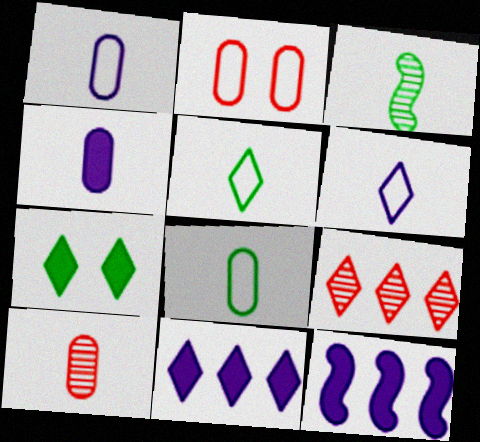[[2, 3, 11], 
[4, 8, 10], 
[6, 7, 9]]